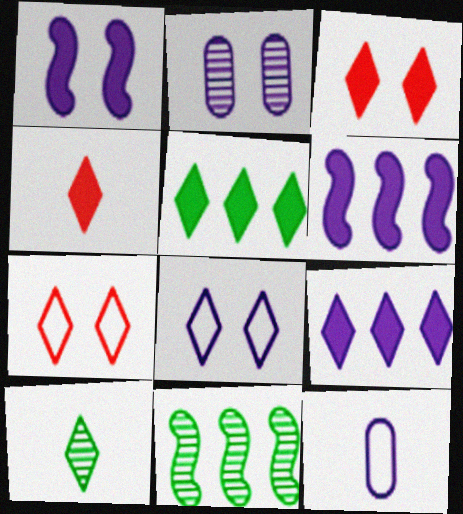[[1, 2, 8], 
[3, 11, 12], 
[7, 9, 10]]